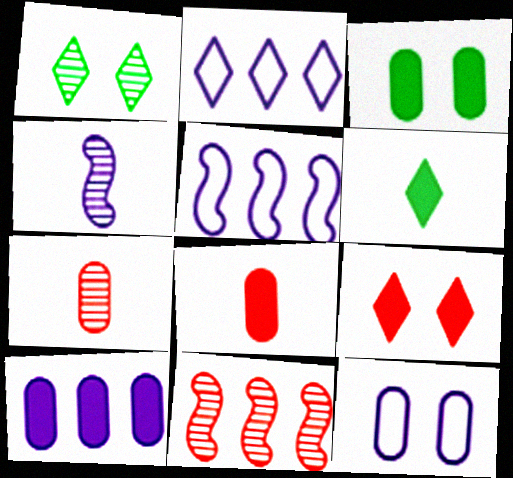[[1, 5, 8], 
[3, 8, 10], 
[6, 11, 12]]